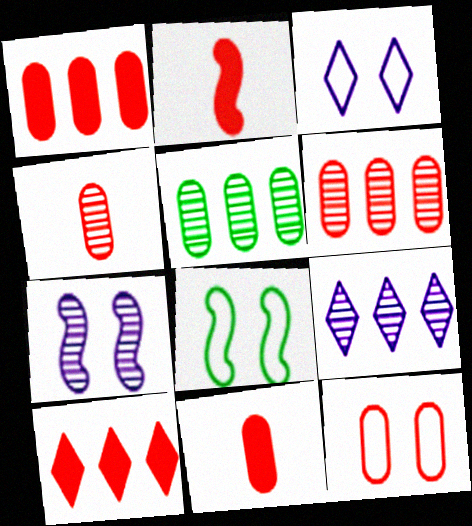[[1, 4, 12], 
[2, 3, 5], 
[3, 8, 12], 
[6, 11, 12], 
[8, 9, 11]]